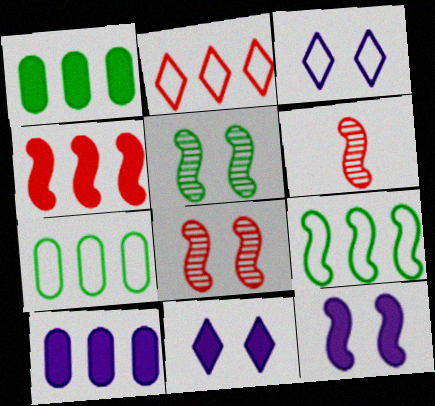[[1, 3, 6], 
[6, 7, 11], 
[6, 9, 12]]